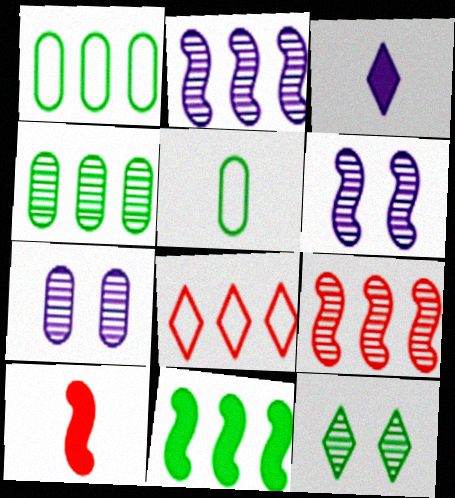[[3, 8, 12], 
[5, 11, 12]]